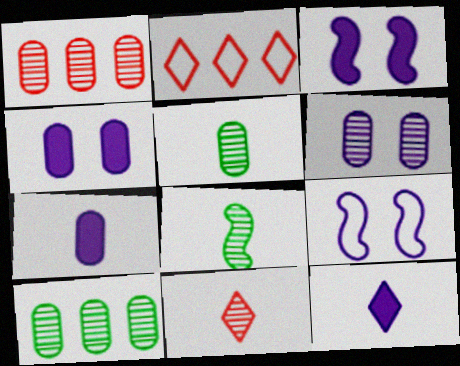[[1, 5, 6], 
[2, 3, 5], 
[2, 4, 8]]